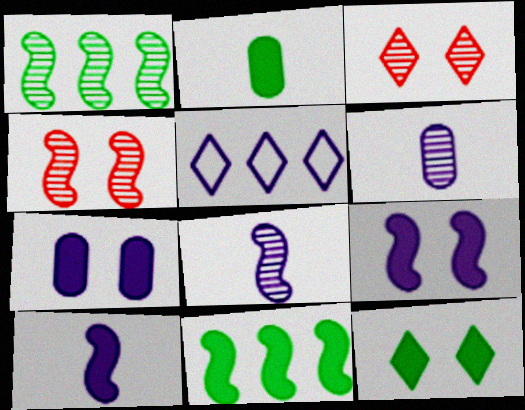[[1, 3, 6], 
[1, 4, 8], 
[2, 4, 5], 
[2, 11, 12], 
[5, 6, 9], 
[5, 7, 8]]